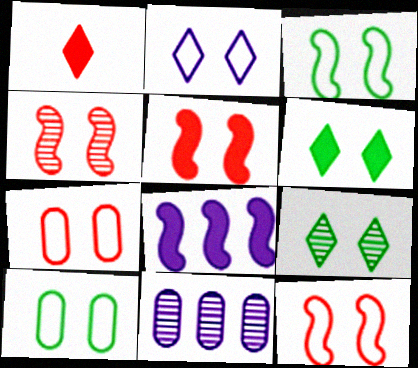[[1, 3, 11], 
[2, 3, 7], 
[2, 10, 12], 
[4, 5, 12]]